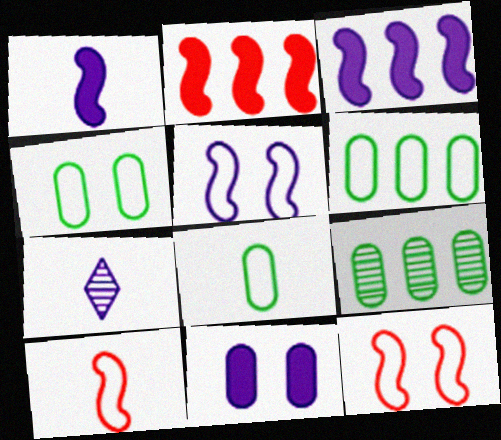[[2, 4, 7], 
[4, 6, 8]]